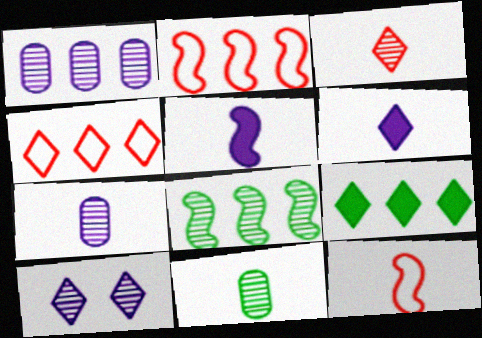[[1, 2, 9], 
[6, 11, 12]]